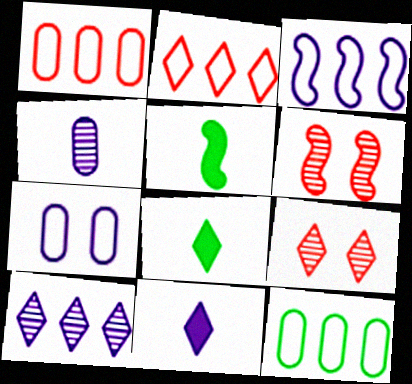[[2, 3, 12], 
[3, 5, 6], 
[6, 11, 12]]